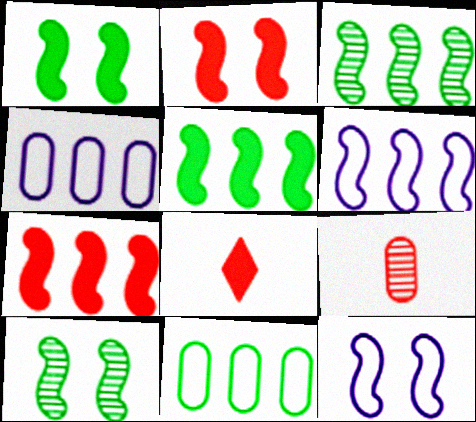[[2, 10, 12], 
[3, 6, 7], 
[4, 8, 10]]